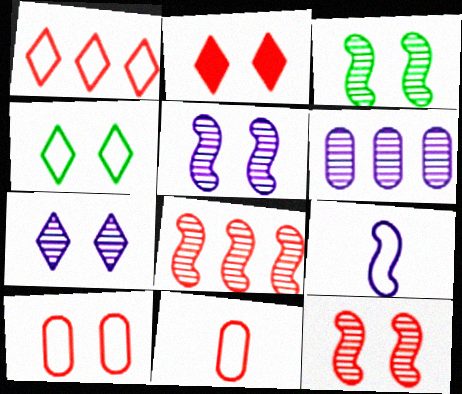[[2, 4, 7], 
[2, 8, 11], 
[2, 10, 12], 
[3, 5, 12]]